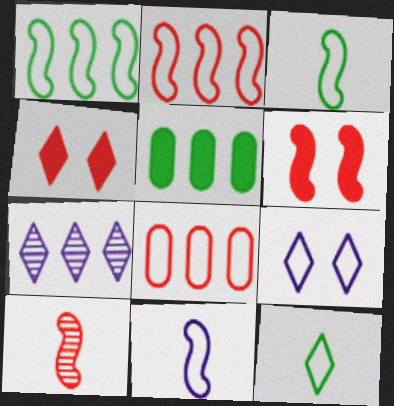[[2, 5, 7], 
[2, 6, 10], 
[3, 8, 9], 
[4, 7, 12], 
[4, 8, 10], 
[5, 9, 10]]